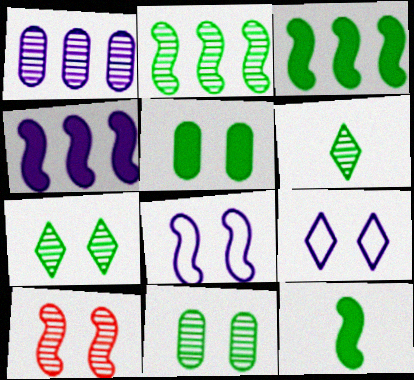[[1, 6, 10], 
[2, 6, 11], 
[5, 9, 10]]